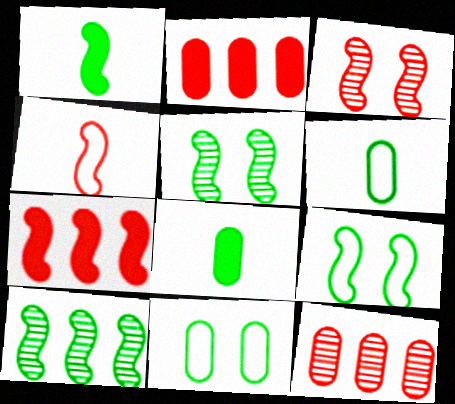[[1, 9, 10], 
[3, 4, 7]]